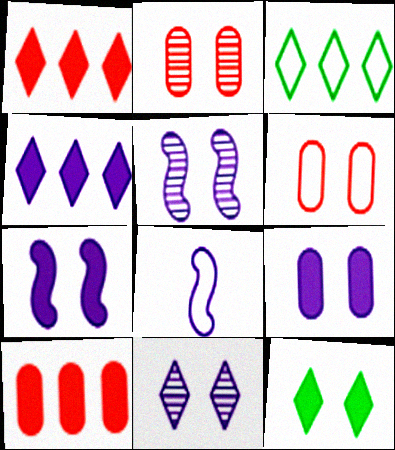[[3, 6, 8], 
[5, 6, 12]]